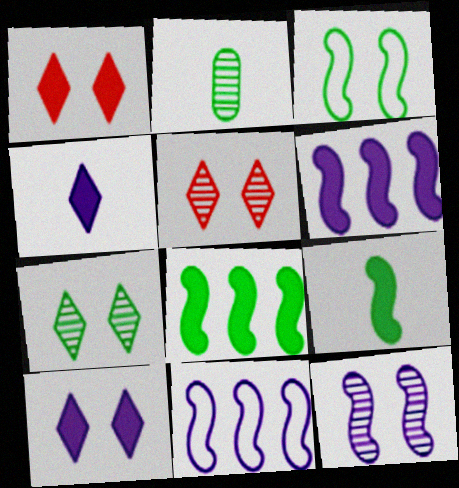[[1, 2, 11]]